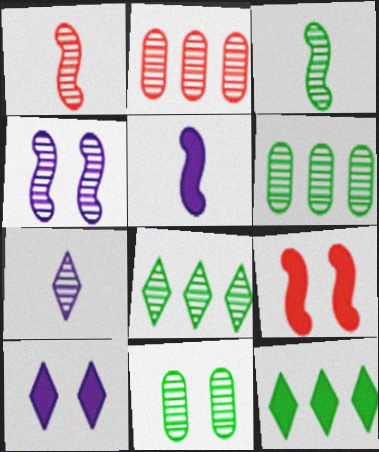[[3, 8, 11]]